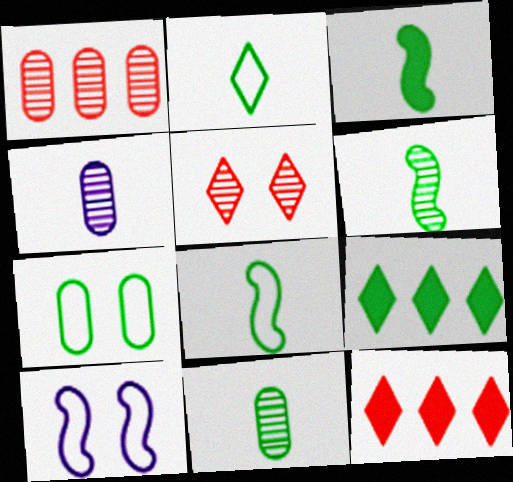[[2, 3, 11], 
[3, 6, 8], 
[6, 7, 9], 
[10, 11, 12]]